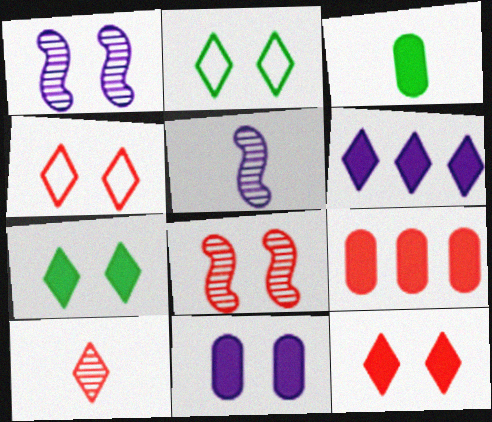[[2, 5, 9], 
[2, 6, 10], 
[2, 8, 11], 
[3, 9, 11]]